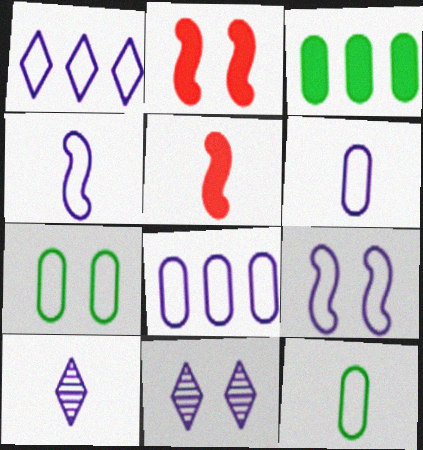[[1, 6, 9], 
[2, 7, 11], 
[5, 10, 12]]